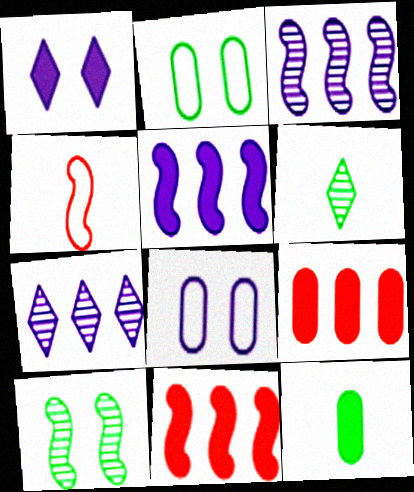[[1, 11, 12], 
[4, 5, 10], 
[6, 8, 11]]